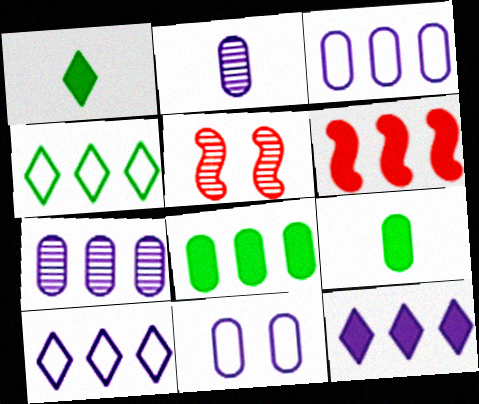[[1, 3, 5], 
[4, 6, 7], 
[5, 9, 10], 
[6, 8, 12]]